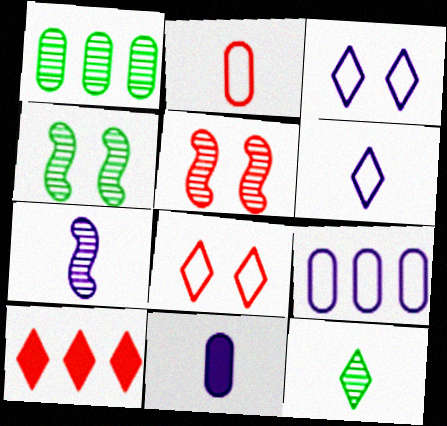[[1, 4, 12], 
[2, 5, 10], 
[3, 10, 12], 
[6, 7, 11]]